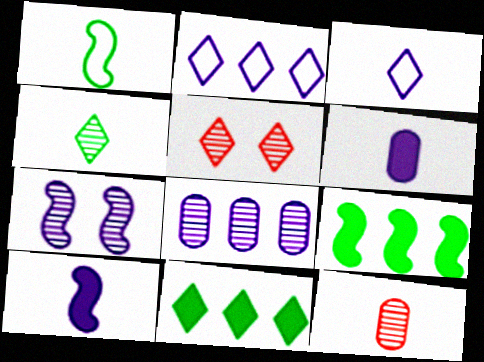[[2, 6, 7], 
[3, 5, 11]]